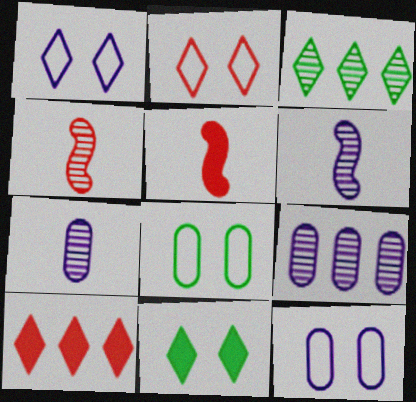[[3, 5, 12], 
[6, 8, 10]]